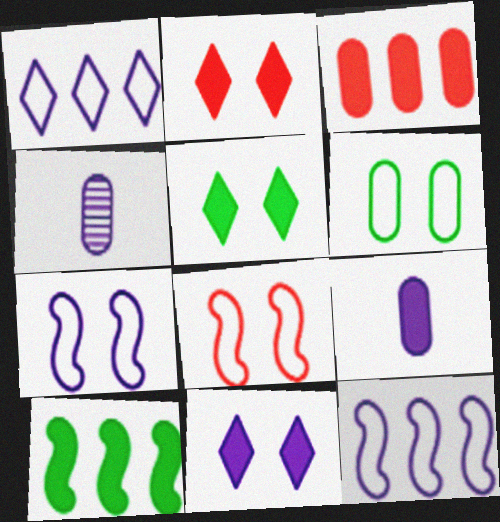[[2, 5, 11], 
[2, 9, 10], 
[3, 4, 6], 
[4, 11, 12]]